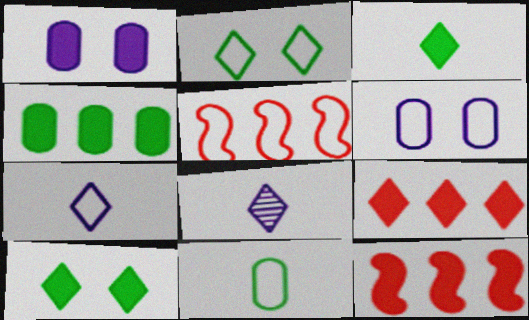[[1, 3, 12], 
[2, 8, 9]]